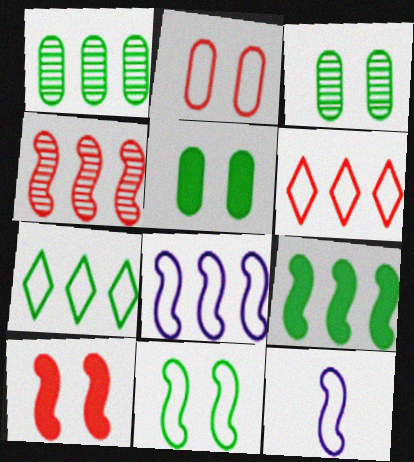[[1, 7, 9], 
[2, 7, 12], 
[4, 8, 9]]